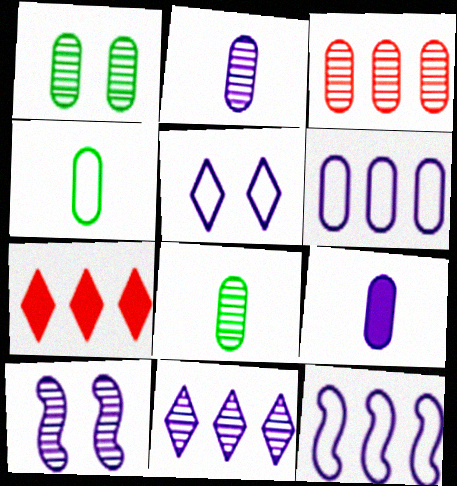[[1, 2, 3], 
[2, 10, 11], 
[4, 7, 10]]